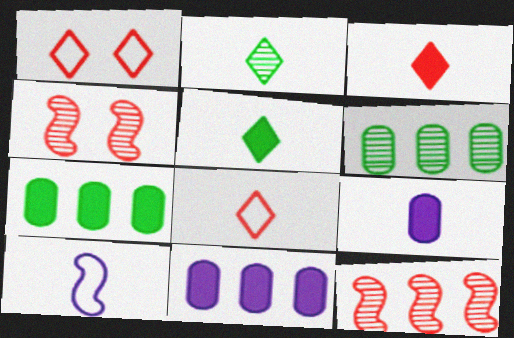[]